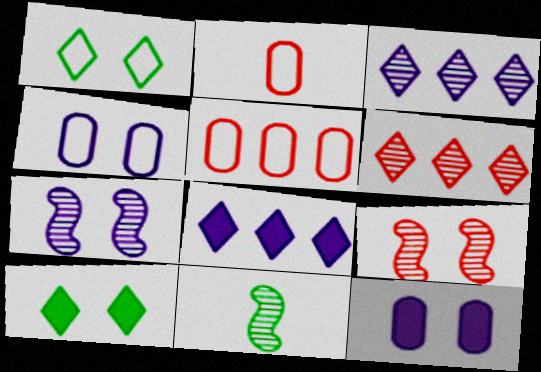[[1, 9, 12], 
[4, 9, 10]]